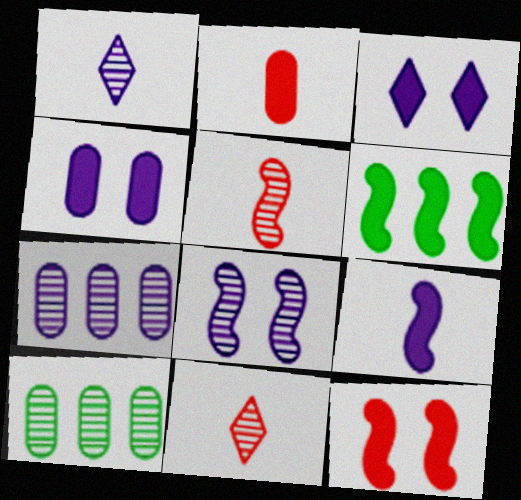[[1, 7, 8], 
[2, 3, 6], 
[6, 9, 12], 
[8, 10, 11]]